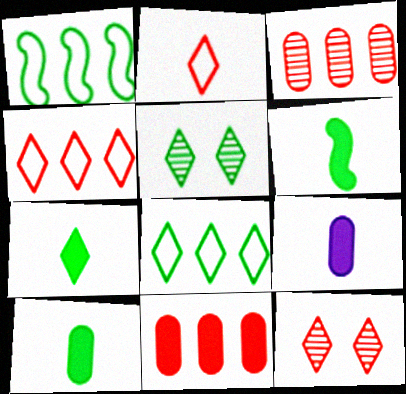[[1, 5, 10], 
[1, 9, 12], 
[5, 7, 8], 
[6, 7, 10]]